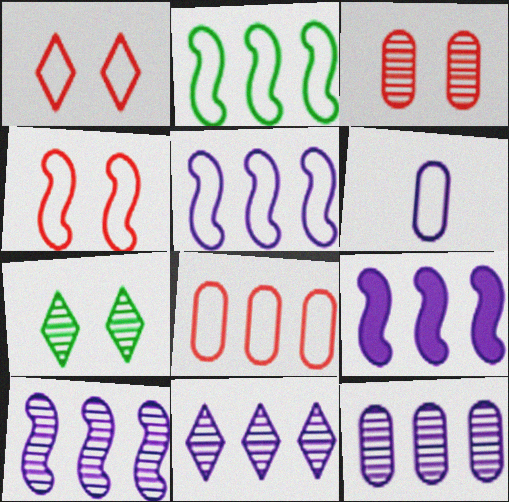[[1, 2, 6], 
[5, 9, 10], 
[10, 11, 12]]